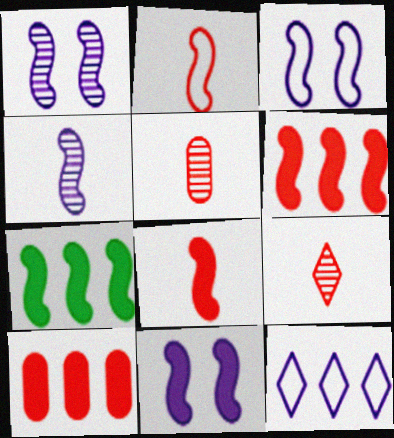[[1, 2, 7], 
[1, 3, 11], 
[7, 8, 11]]